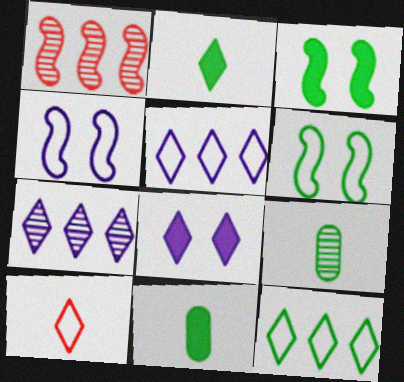[[3, 9, 12]]